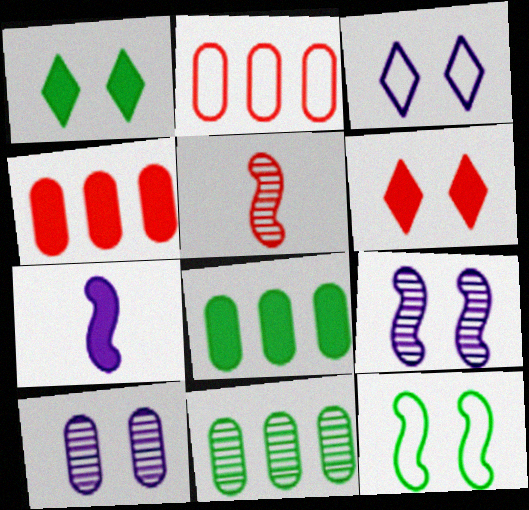[[1, 4, 7], 
[2, 5, 6], 
[3, 5, 8], 
[6, 7, 8], 
[6, 10, 12]]